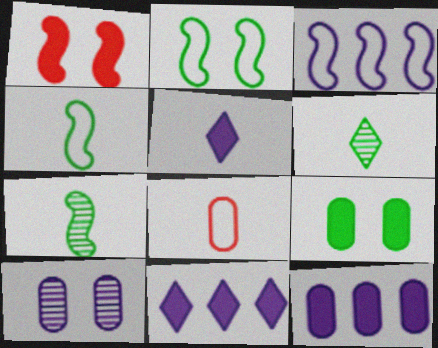[[1, 3, 7], 
[3, 5, 10], 
[5, 7, 8]]